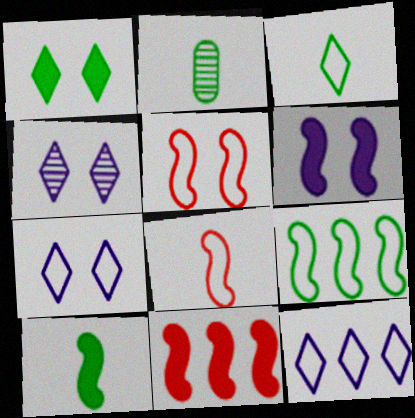[[1, 2, 9], 
[2, 3, 10], 
[2, 7, 11], 
[6, 10, 11]]